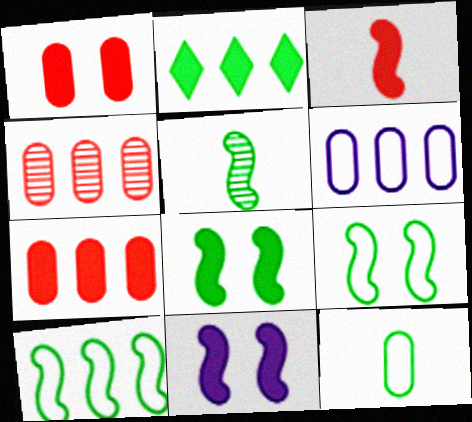[[5, 8, 10]]